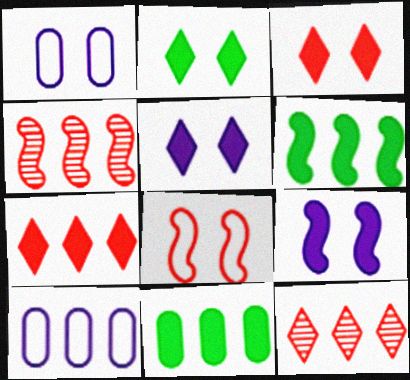[[2, 3, 5], 
[6, 10, 12]]